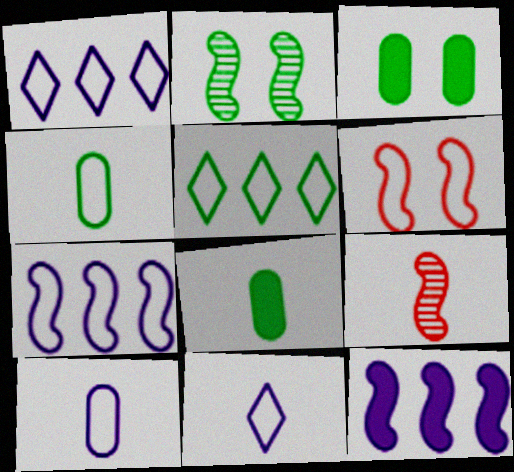[[1, 3, 9], 
[1, 4, 6], 
[2, 5, 8], 
[5, 6, 10], 
[8, 9, 11]]